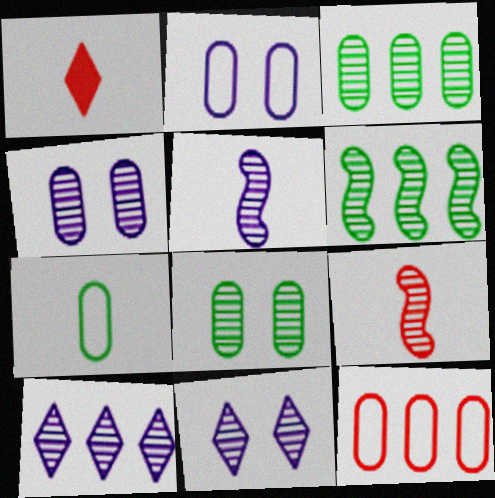[[1, 2, 6], 
[1, 5, 7], 
[2, 7, 12], 
[3, 9, 11], 
[4, 5, 10], 
[8, 9, 10]]